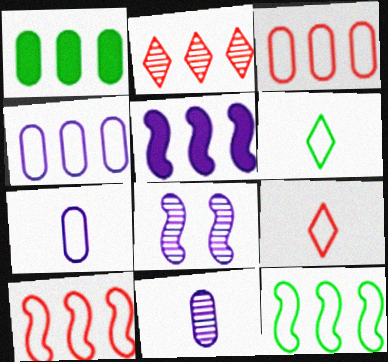[[1, 8, 9]]